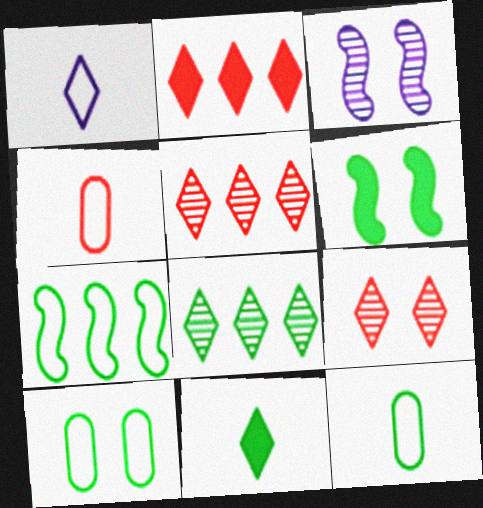[[2, 3, 12], 
[6, 8, 12]]